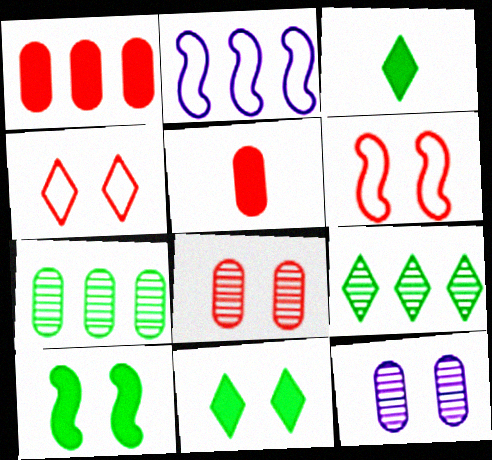[[1, 2, 9], 
[2, 3, 8], 
[4, 10, 12], 
[6, 11, 12]]